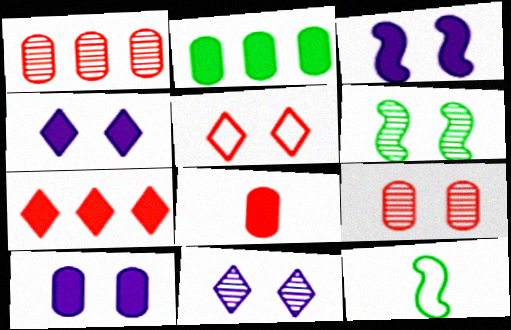[[1, 4, 12], 
[2, 8, 10], 
[3, 4, 10], 
[5, 6, 10], 
[6, 9, 11]]